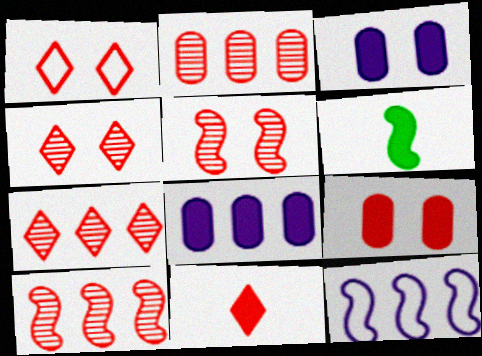[[1, 5, 9], 
[1, 7, 11], 
[2, 7, 10], 
[5, 6, 12]]